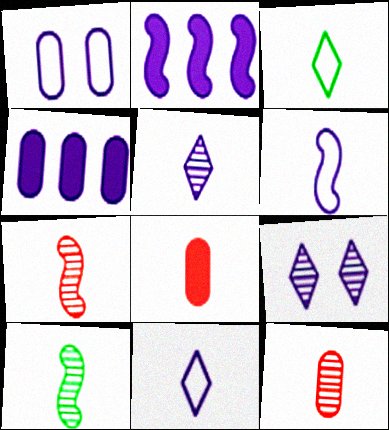[[1, 2, 5], 
[4, 6, 9], 
[5, 10, 12], 
[8, 10, 11]]